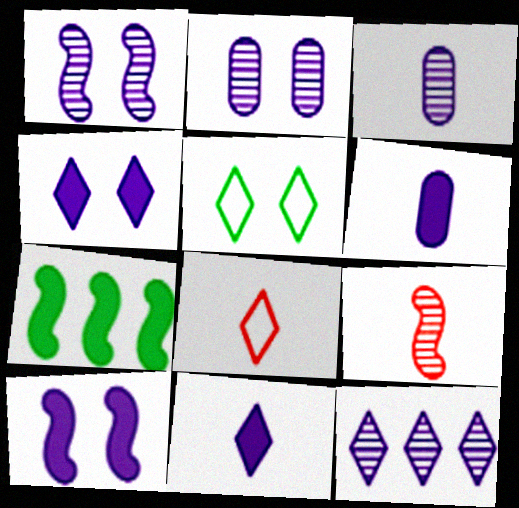[[1, 3, 12], 
[2, 7, 8]]